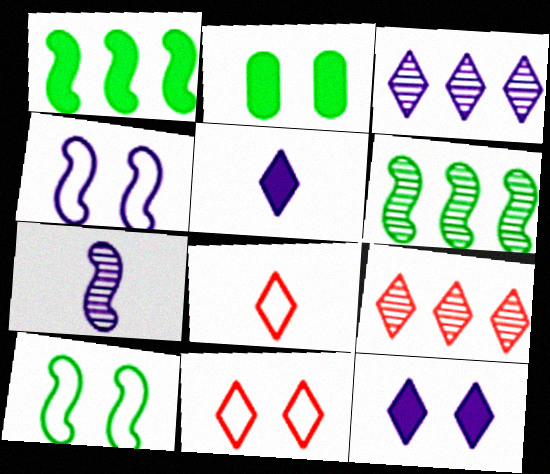[]